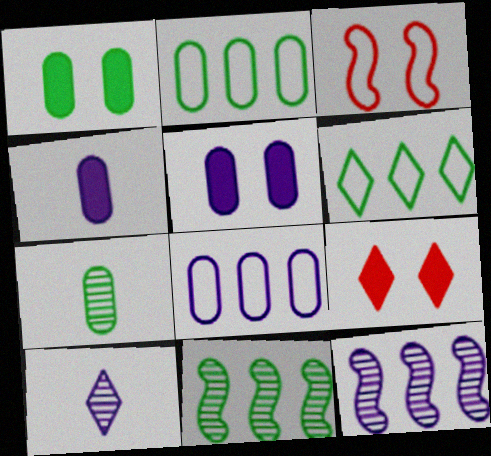[[1, 2, 7], 
[6, 9, 10]]